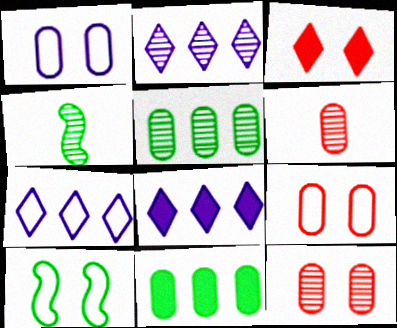[[1, 6, 11], 
[2, 4, 12], 
[2, 7, 8], 
[4, 8, 9], 
[6, 8, 10]]